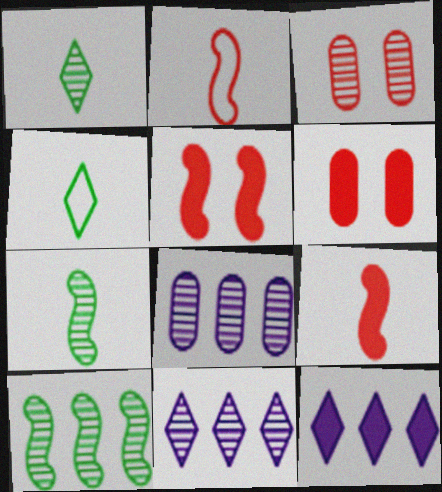[[3, 7, 11], 
[4, 5, 8]]